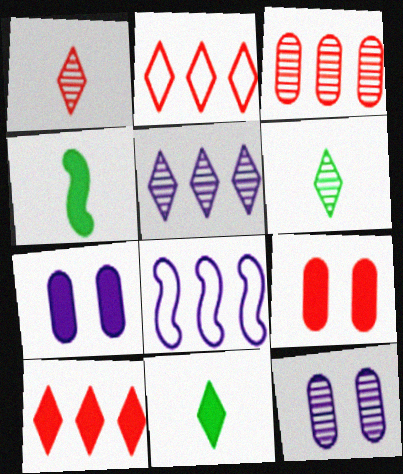[[2, 4, 12], 
[4, 7, 10], 
[6, 8, 9]]